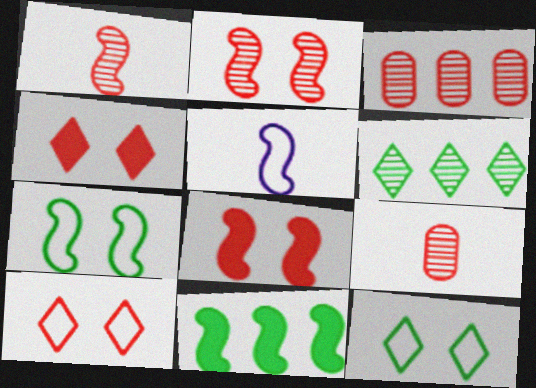[[2, 5, 11]]